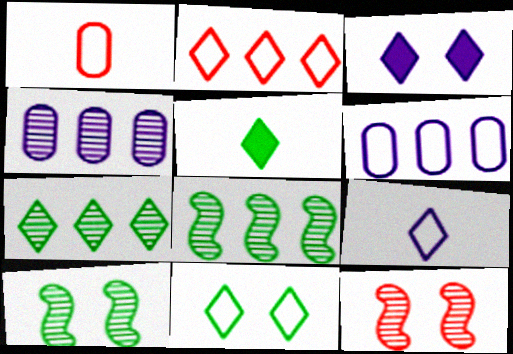[[1, 3, 8], 
[2, 9, 11], 
[5, 6, 12], 
[5, 7, 11]]